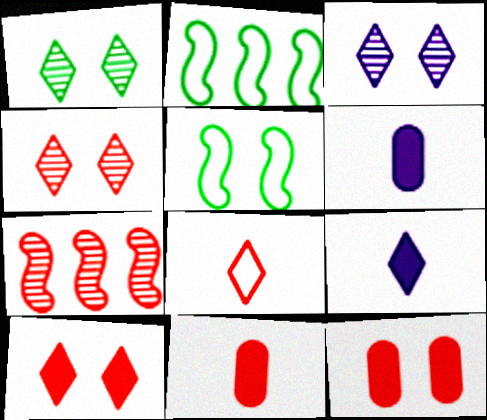[[1, 3, 4], 
[2, 3, 11], 
[2, 4, 6], 
[3, 5, 12], 
[7, 8, 12]]